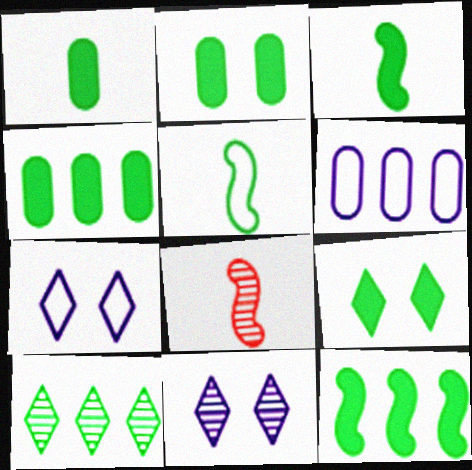[[1, 2, 4], 
[1, 9, 12], 
[2, 5, 10], 
[3, 4, 9], 
[4, 7, 8], 
[6, 8, 9]]